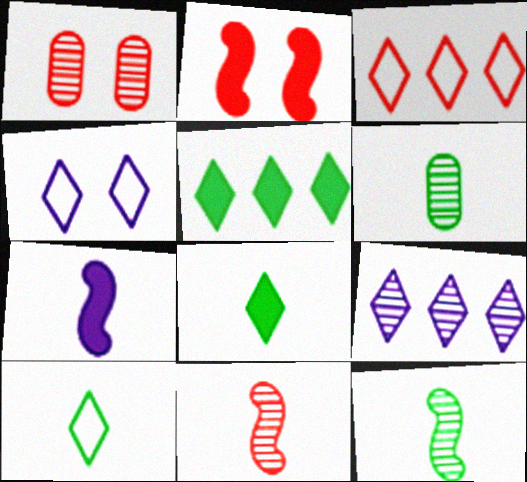[[1, 9, 12], 
[3, 4, 10], 
[3, 5, 9]]